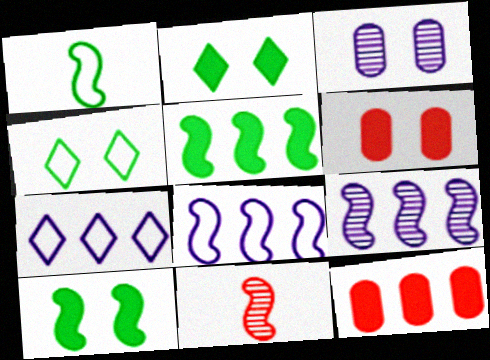[[8, 10, 11]]